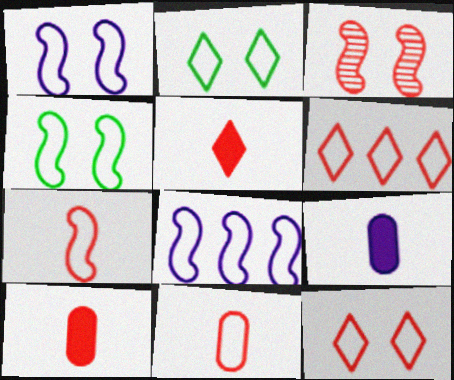[[2, 8, 11], 
[3, 6, 10], 
[4, 7, 8]]